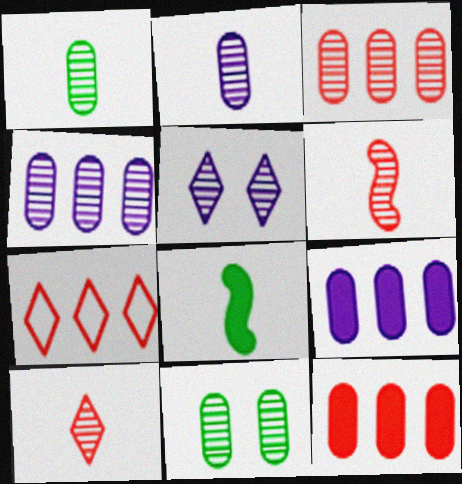[[2, 3, 11]]